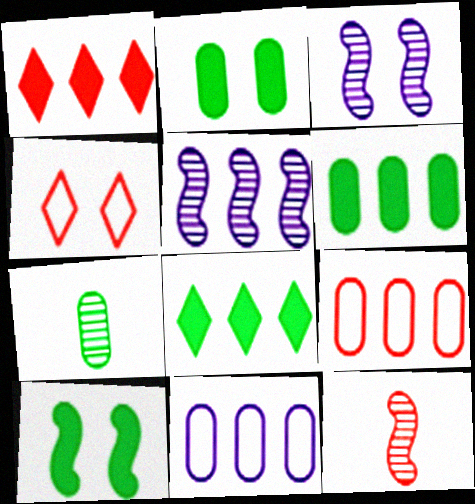[[2, 3, 4], 
[5, 8, 9]]